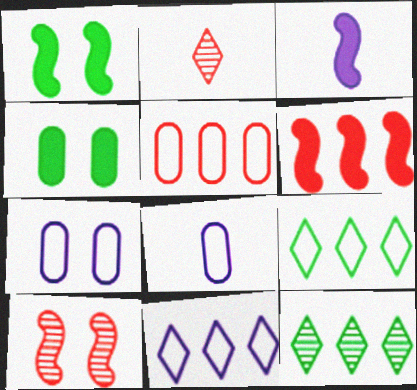[[1, 3, 6]]